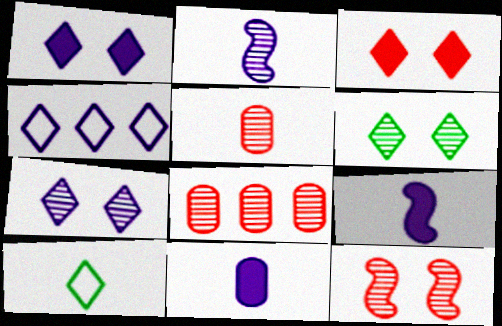[[2, 6, 8], 
[5, 9, 10]]